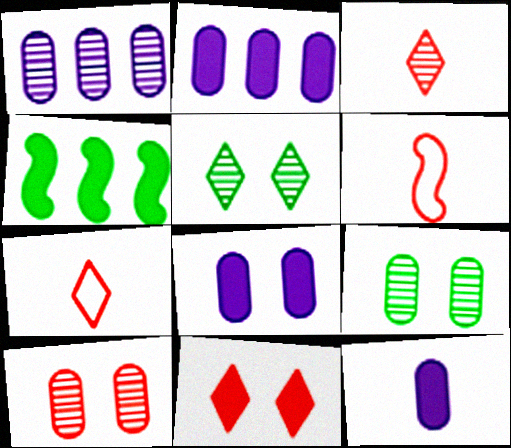[[2, 5, 6], 
[2, 8, 12], 
[4, 11, 12]]